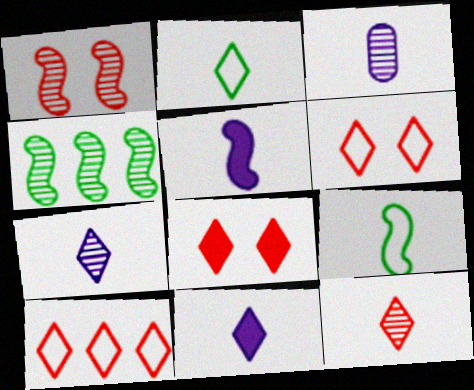[[2, 11, 12], 
[8, 10, 12]]